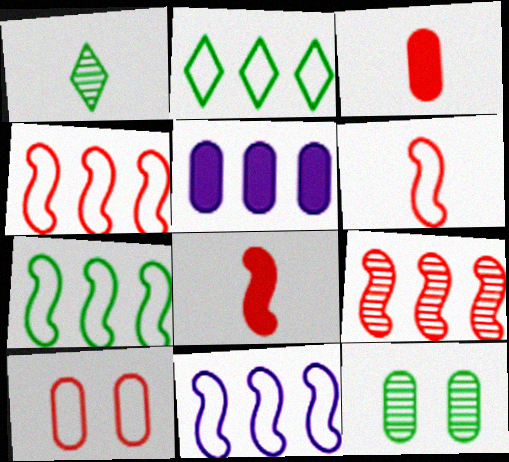[[2, 5, 9], 
[4, 7, 11]]